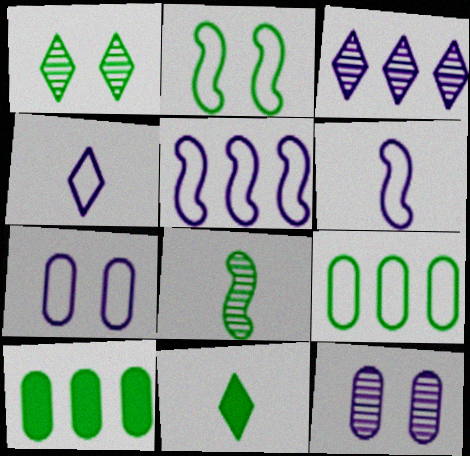[[4, 5, 7]]